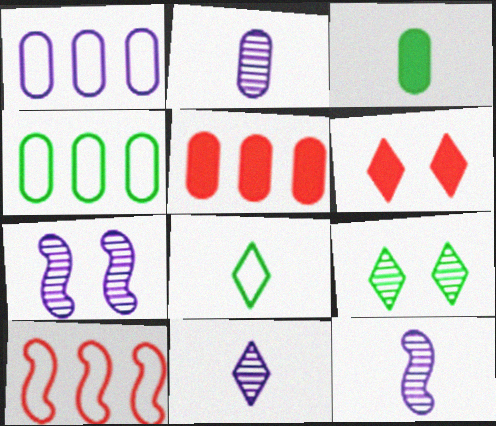[[2, 11, 12], 
[4, 6, 12], 
[5, 7, 8]]